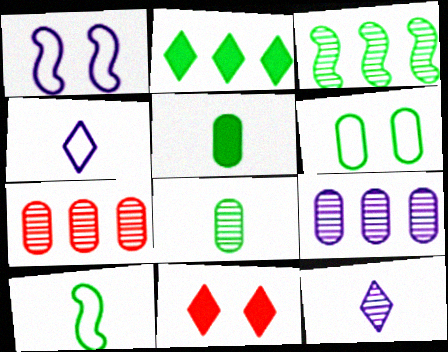[[9, 10, 11]]